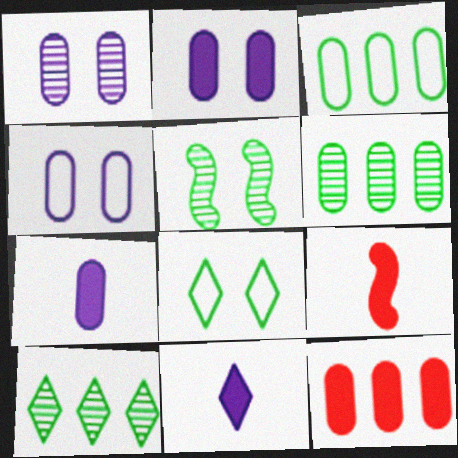[[1, 2, 4], 
[4, 9, 10]]